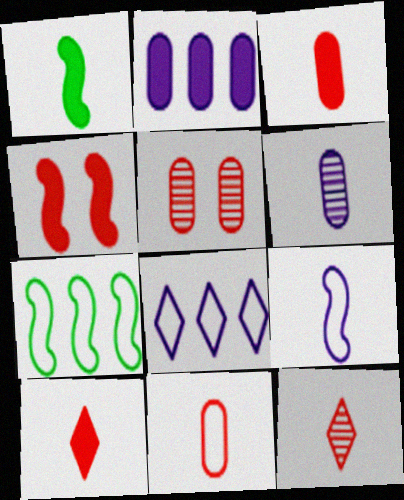[[1, 5, 8]]